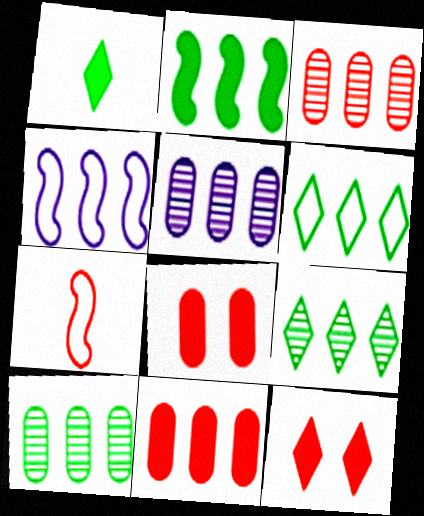[[2, 6, 10], 
[3, 5, 10], 
[3, 7, 12], 
[4, 9, 11]]